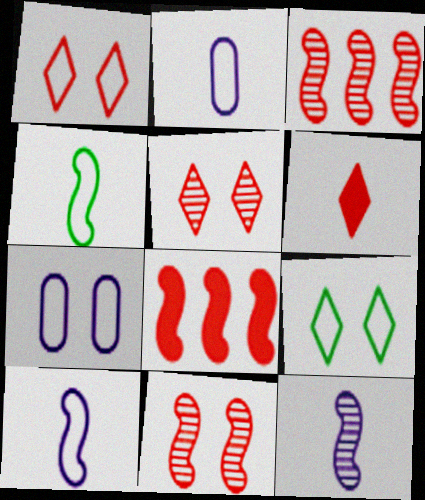[]